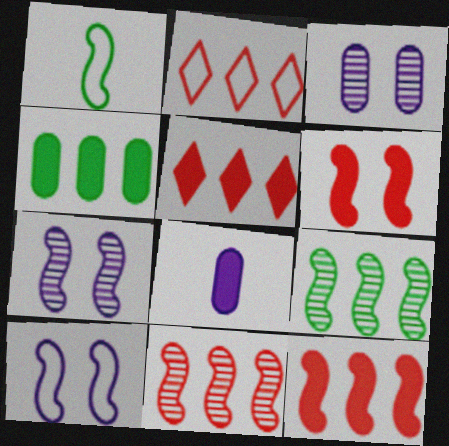[[1, 3, 5], 
[1, 7, 12]]